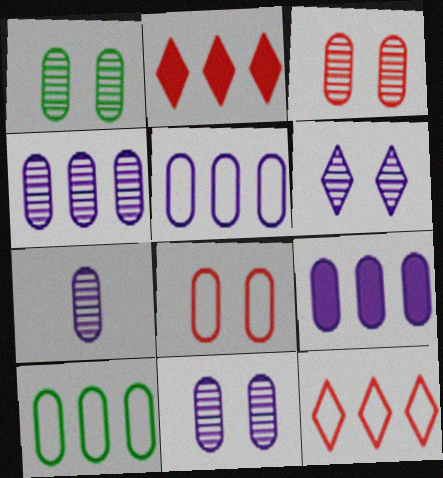[[1, 3, 11], 
[4, 5, 9], 
[4, 7, 11]]